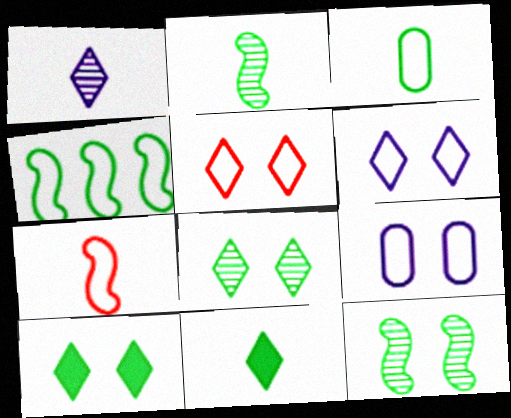[[2, 3, 11]]